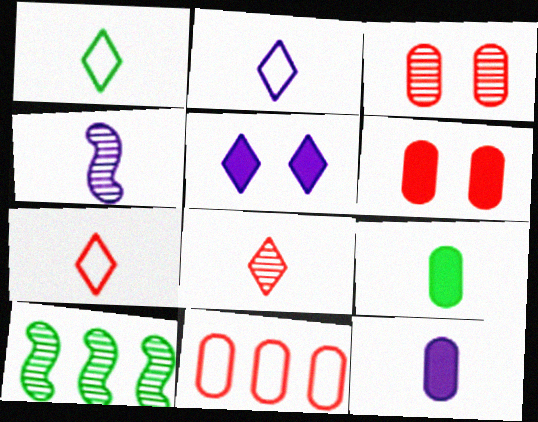[[1, 2, 7], 
[2, 4, 12], 
[2, 6, 10], 
[4, 7, 9]]